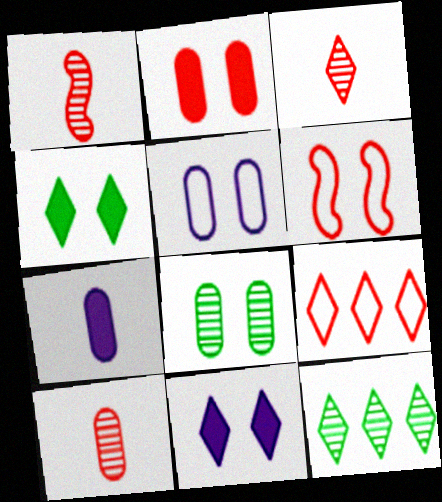[[1, 2, 9], 
[1, 3, 10], 
[2, 5, 8], 
[6, 7, 12], 
[6, 8, 11]]